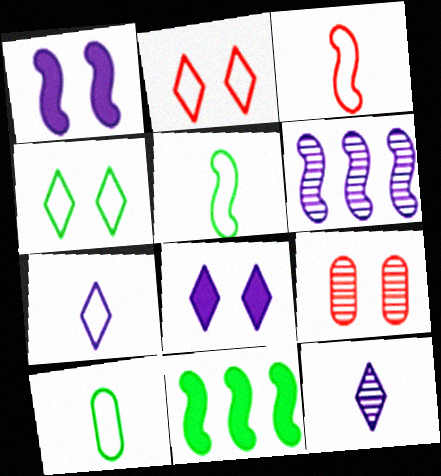[[1, 4, 9], 
[3, 7, 10], 
[7, 9, 11]]